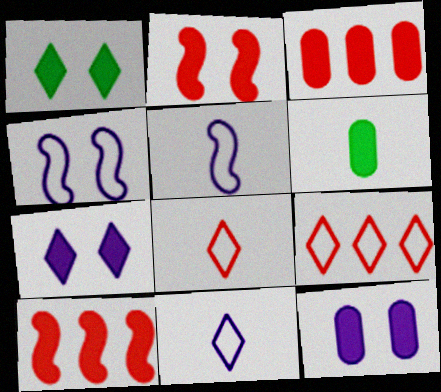[[1, 2, 12], 
[3, 6, 12], 
[6, 7, 10]]